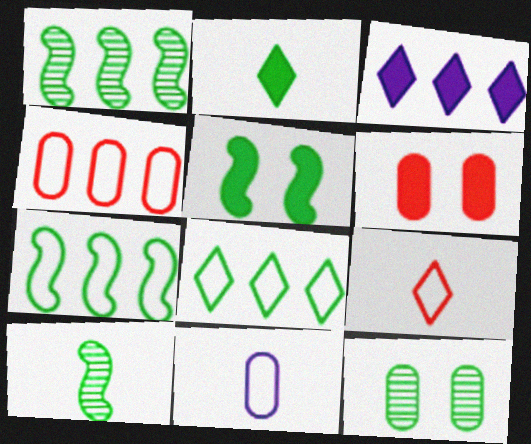[[1, 3, 4], 
[2, 7, 12], 
[5, 7, 10]]